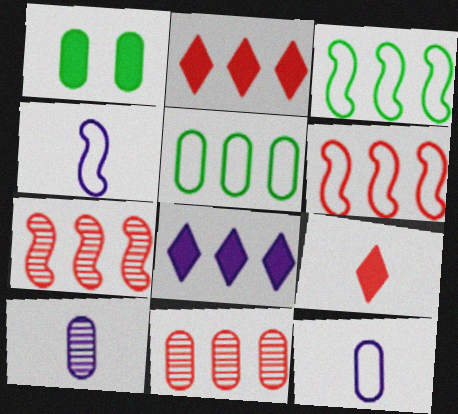[[1, 11, 12], 
[2, 6, 11], 
[3, 8, 11], 
[5, 7, 8]]